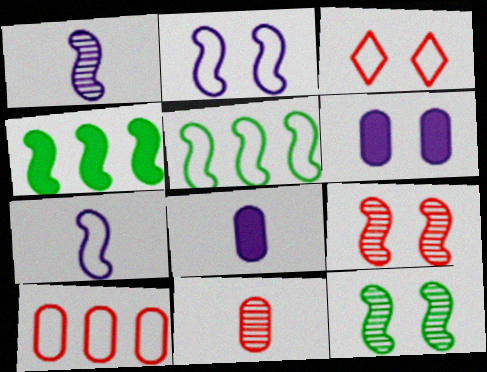[[3, 6, 12], 
[4, 7, 9]]